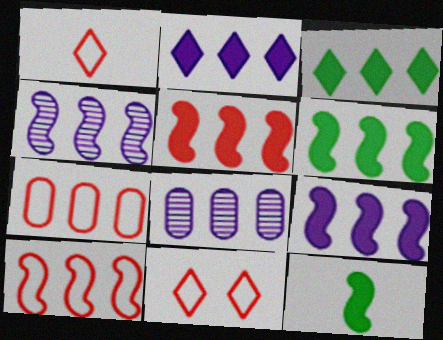[[3, 4, 7], 
[3, 8, 10], 
[4, 6, 10], 
[5, 6, 9], 
[8, 11, 12]]